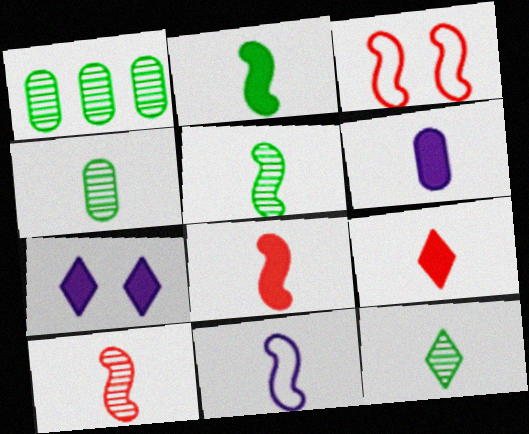[[2, 6, 9], 
[2, 10, 11], 
[4, 5, 12], 
[4, 9, 11], 
[5, 8, 11]]